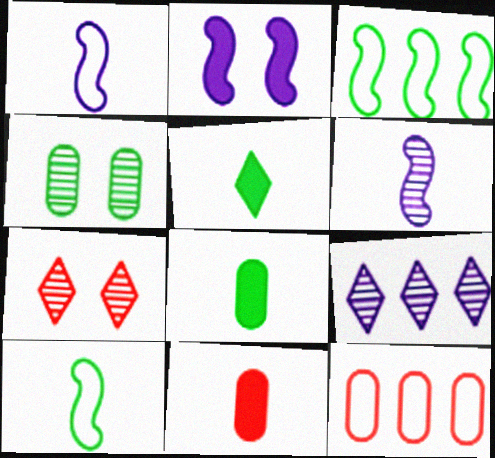[[3, 4, 5]]